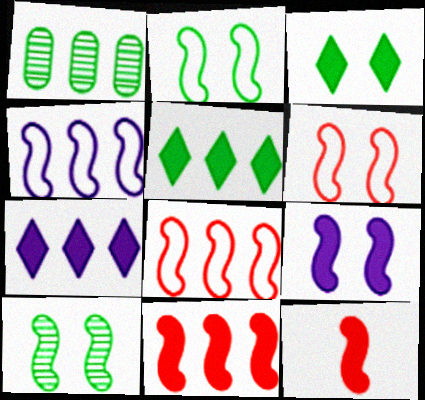[[1, 7, 8], 
[4, 10, 12], 
[6, 9, 10]]